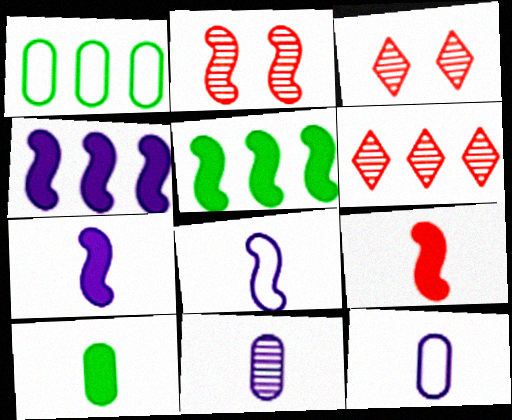[[1, 3, 7], 
[1, 4, 6], 
[2, 5, 8], 
[3, 5, 12]]